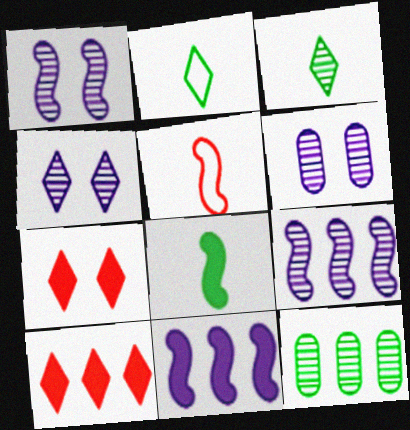[[1, 4, 6], 
[2, 4, 10]]